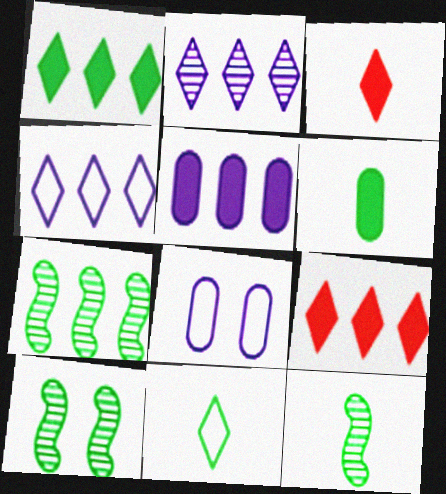[[3, 7, 8], 
[6, 11, 12], 
[7, 10, 12], 
[8, 9, 12]]